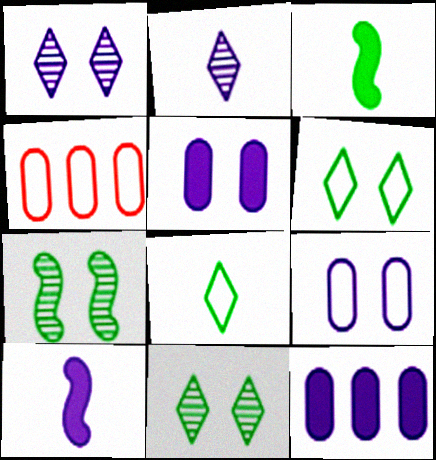[[1, 3, 4], 
[4, 10, 11]]